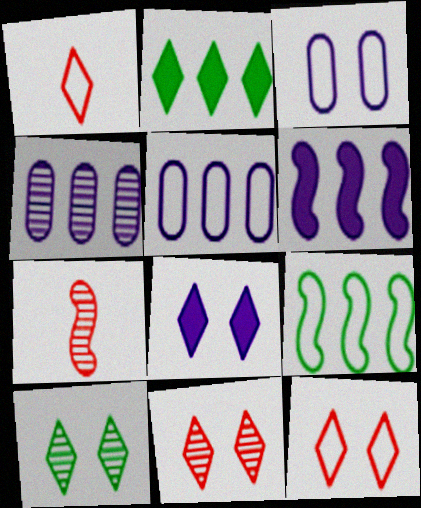[[1, 3, 9], 
[2, 3, 7], 
[4, 7, 10], 
[8, 10, 12]]